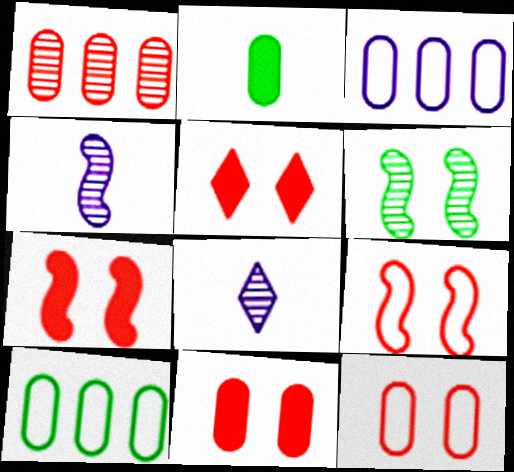[[1, 6, 8], 
[4, 5, 10], 
[5, 7, 11], 
[7, 8, 10]]